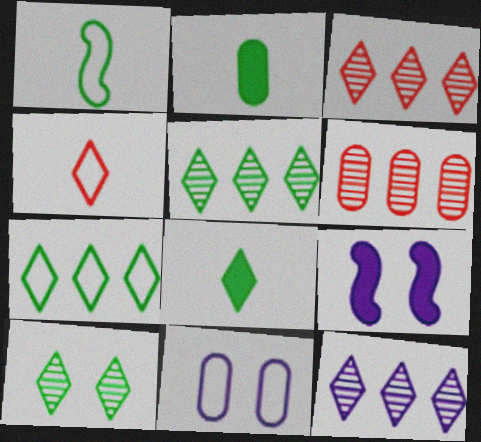[[2, 6, 11], 
[3, 5, 12], 
[7, 8, 10]]